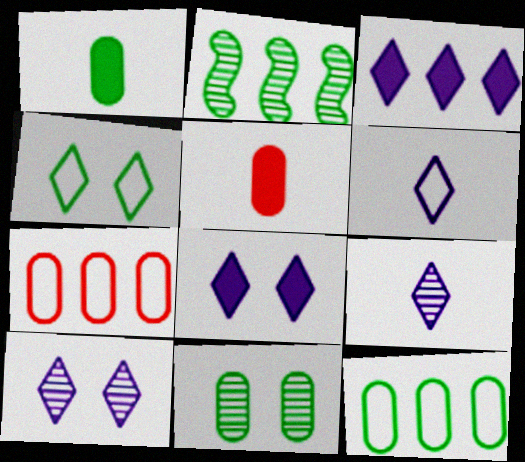[[1, 2, 4], 
[1, 11, 12], 
[2, 3, 7], 
[3, 6, 10]]